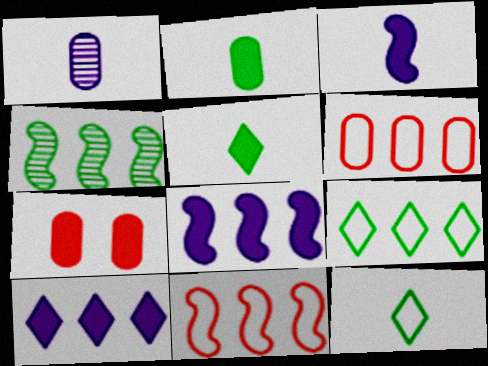[[4, 6, 10], 
[4, 8, 11], 
[5, 7, 8]]